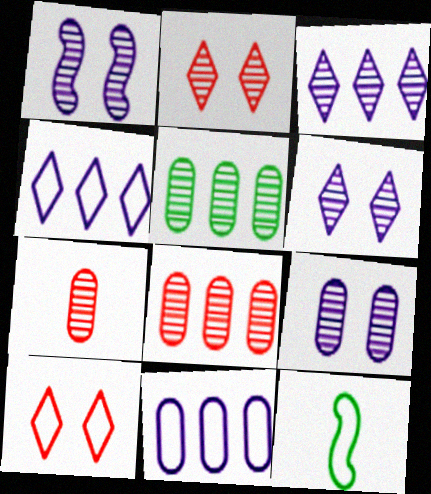[[1, 6, 9], 
[5, 7, 9], 
[10, 11, 12]]